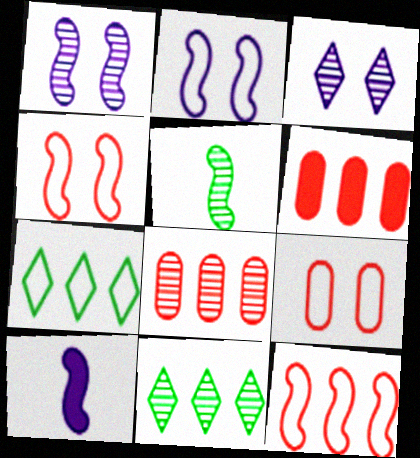[[3, 5, 8], 
[9, 10, 11]]